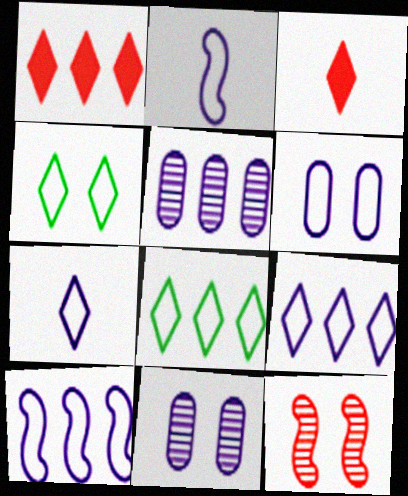[[2, 6, 9], 
[6, 7, 10]]